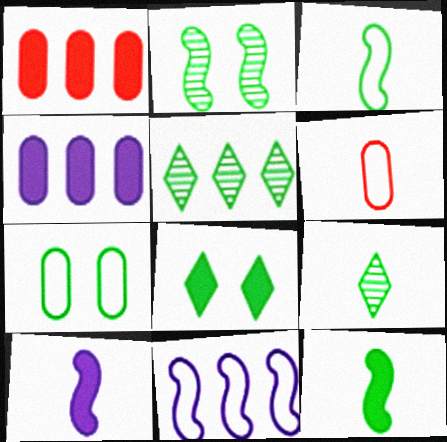[[1, 5, 11], 
[1, 8, 10], 
[2, 7, 8], 
[5, 7, 12], 
[6, 9, 10]]